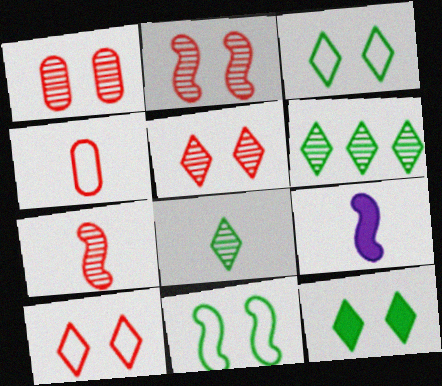[[1, 2, 5], 
[4, 8, 9]]